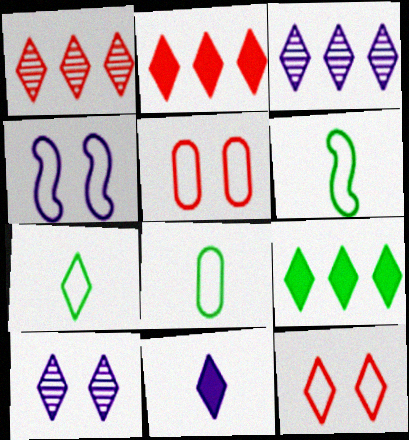[[2, 7, 10], 
[6, 7, 8]]